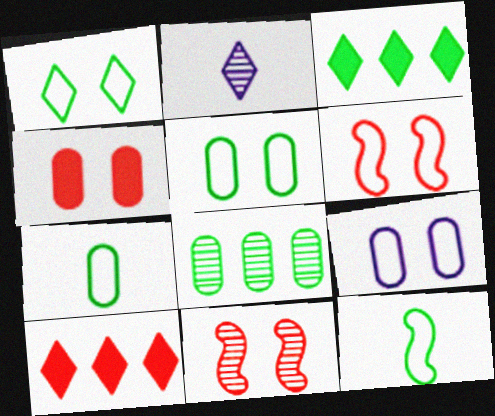[[1, 2, 10], 
[1, 6, 9], 
[2, 8, 11]]